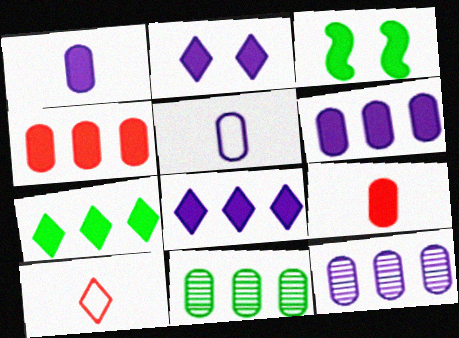[[3, 8, 9], 
[3, 10, 12]]